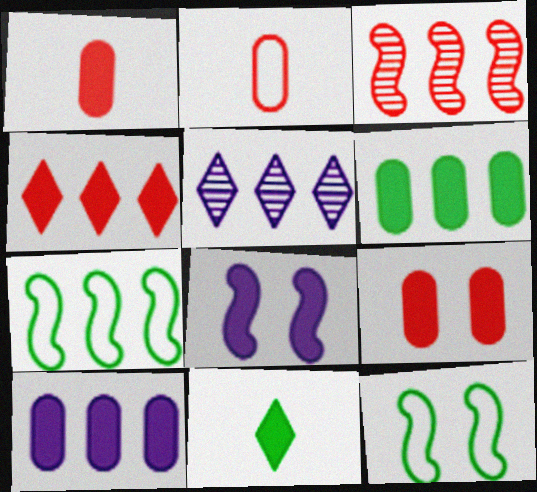[[1, 5, 12]]